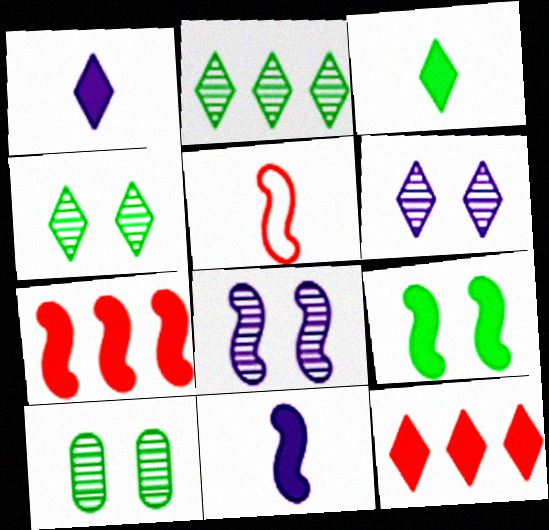[[7, 9, 11]]